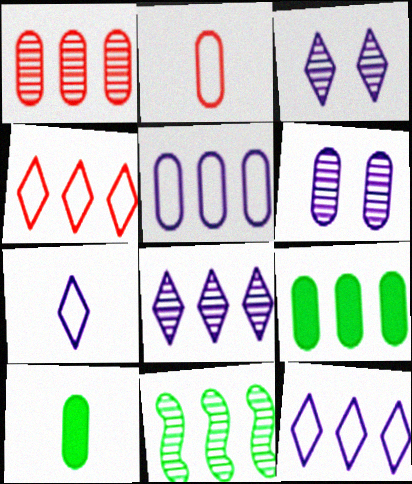[[1, 5, 9], 
[1, 8, 11], 
[2, 6, 9]]